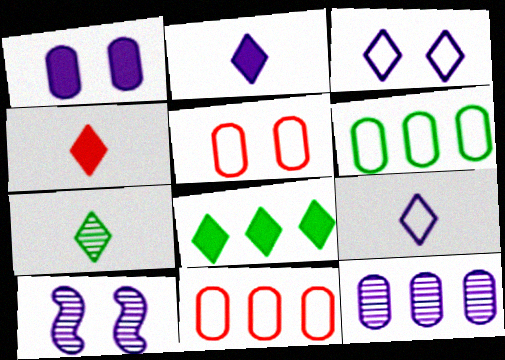[[1, 3, 10], 
[4, 6, 10], 
[4, 7, 9]]